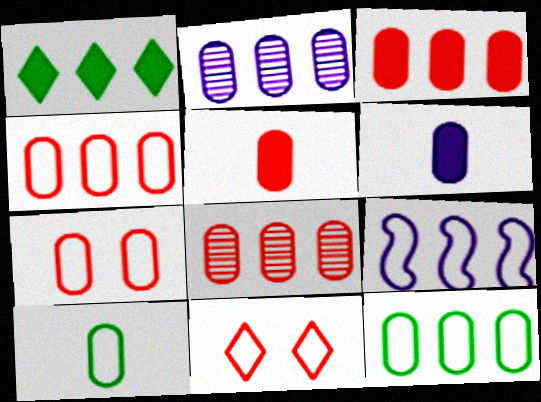[[1, 8, 9], 
[2, 3, 12], 
[3, 4, 8], 
[5, 7, 8], 
[9, 10, 11]]